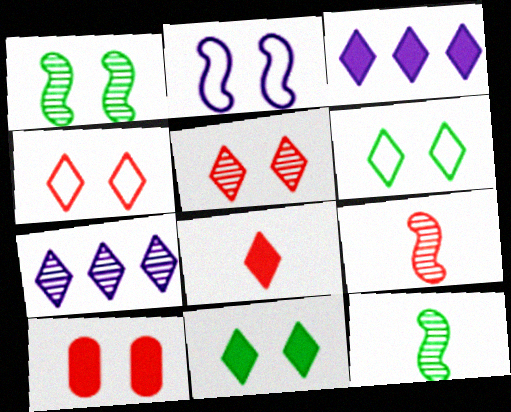[[3, 8, 11], 
[6, 7, 8]]